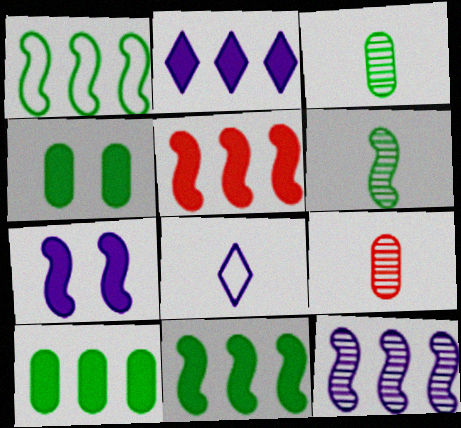[[1, 5, 12], 
[2, 5, 10]]